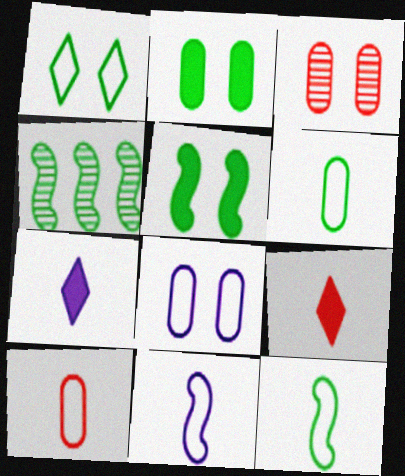[[2, 3, 8], 
[4, 5, 12], 
[4, 8, 9]]